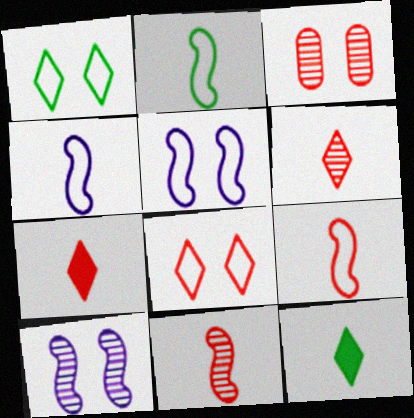[[2, 4, 9]]